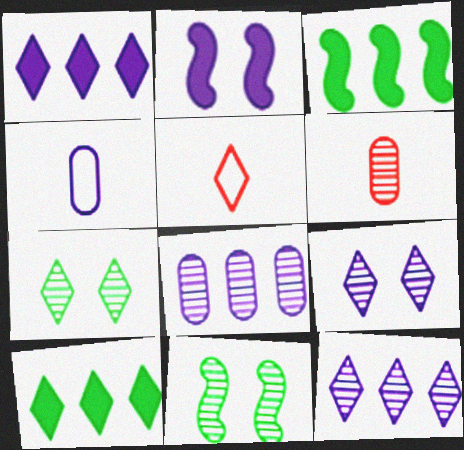[[1, 5, 7], 
[2, 4, 12], 
[5, 9, 10], 
[6, 11, 12]]